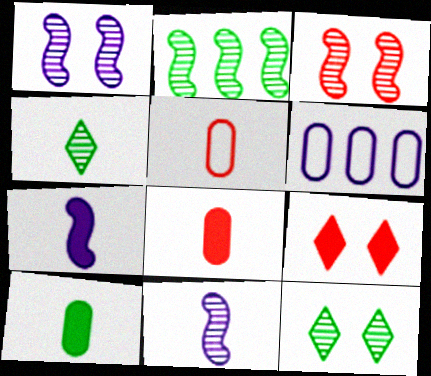[[2, 3, 11], 
[4, 5, 7]]